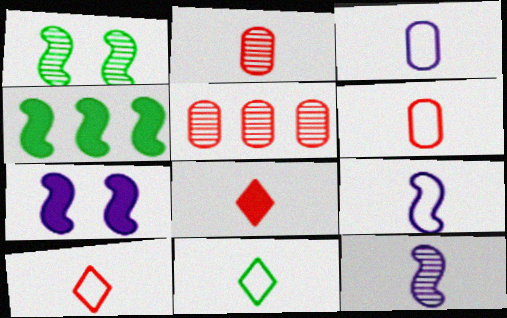[[5, 7, 11], 
[6, 9, 11]]